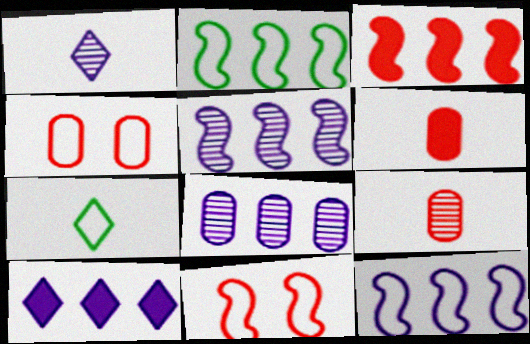[[2, 3, 5], 
[4, 7, 12], 
[8, 10, 12]]